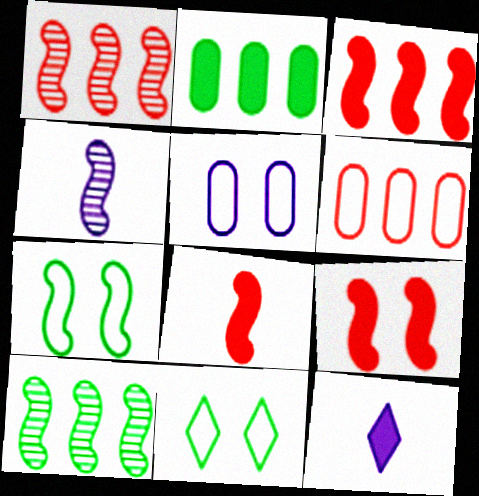[[2, 9, 12], 
[3, 4, 7], 
[3, 8, 9]]